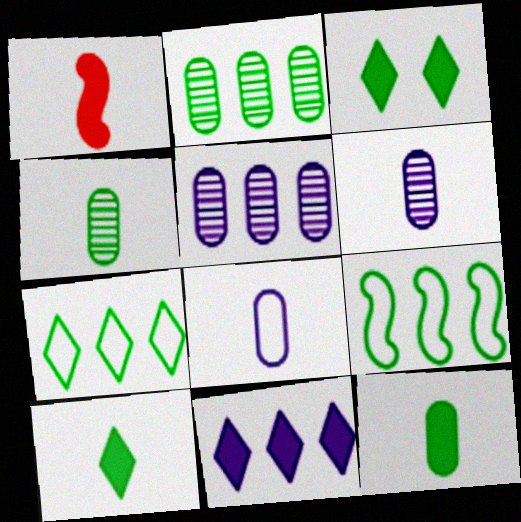[[3, 4, 9]]